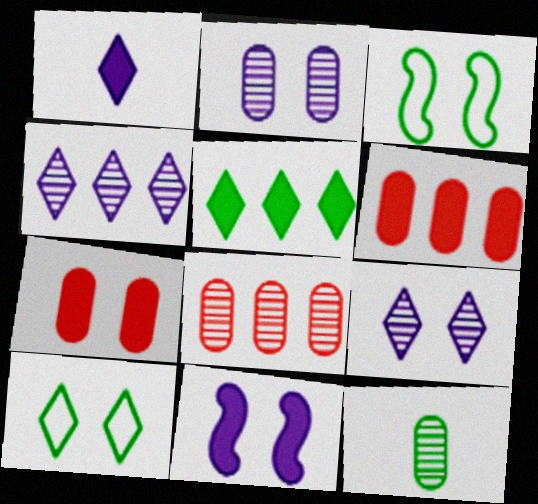[[1, 3, 8], 
[2, 8, 12], 
[3, 5, 12], 
[3, 7, 9]]